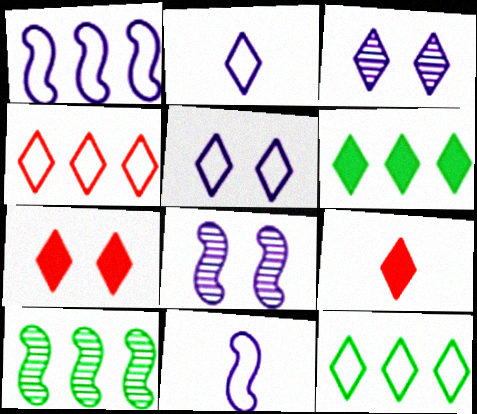[[3, 9, 12]]